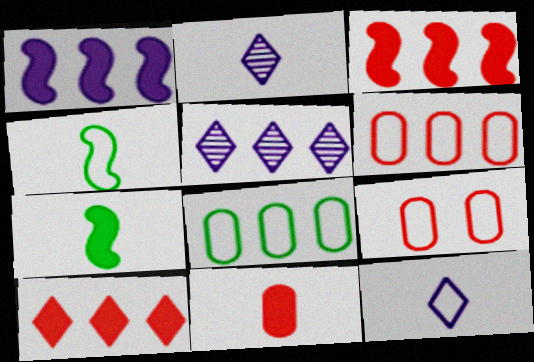[[2, 4, 11], 
[3, 5, 8], 
[5, 7, 9]]